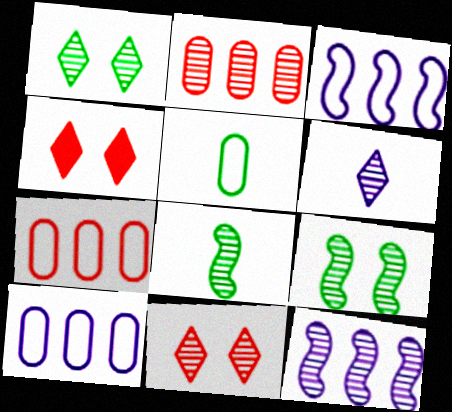[[2, 6, 9], 
[4, 5, 12], 
[4, 8, 10]]